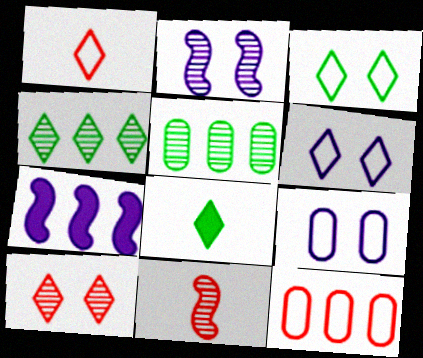[[2, 8, 12], 
[3, 4, 8], 
[4, 7, 12]]